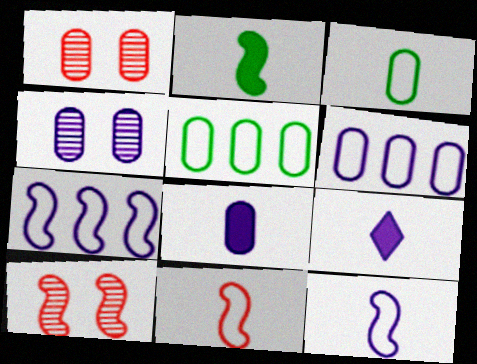[[1, 5, 8], 
[2, 7, 10], 
[4, 6, 8], 
[4, 7, 9], 
[5, 9, 10]]